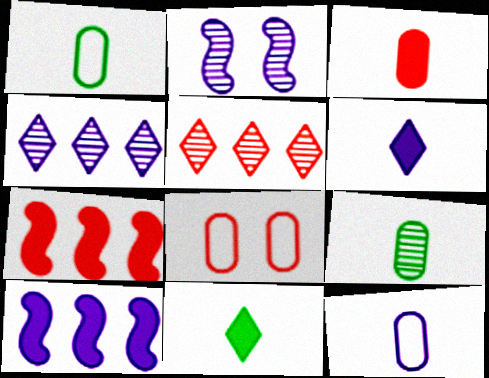[[2, 5, 9], 
[3, 9, 12]]